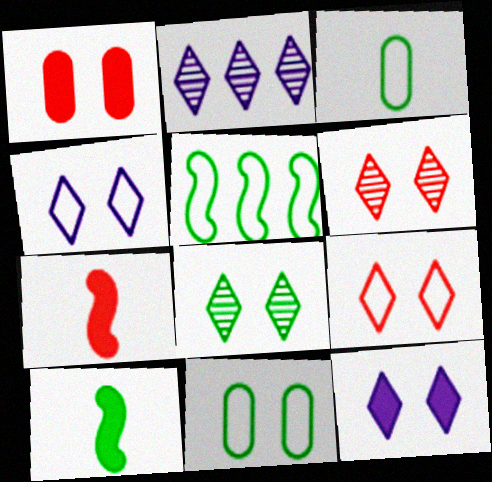[[2, 7, 11], 
[8, 9, 12]]